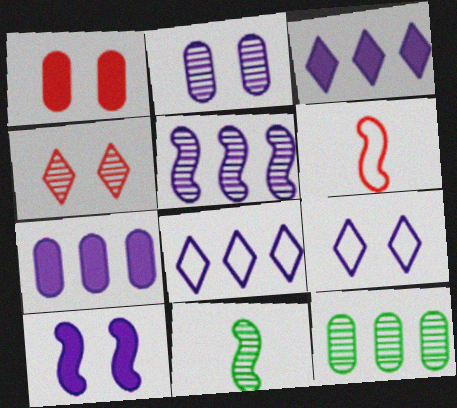[[1, 8, 11], 
[2, 9, 10], 
[5, 7, 8]]